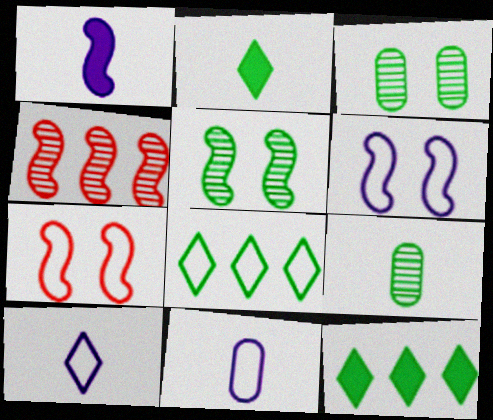[[7, 8, 11]]